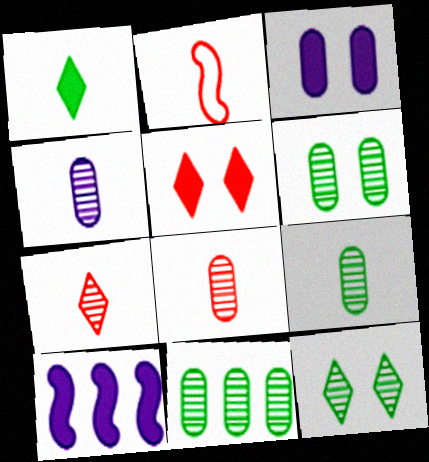[[1, 2, 4], 
[4, 8, 9], 
[6, 9, 11]]